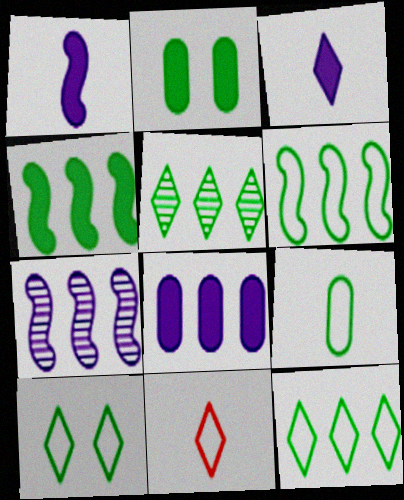[[2, 7, 11], 
[6, 9, 10]]